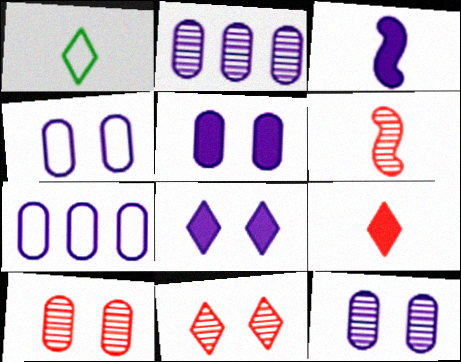[[4, 5, 12]]